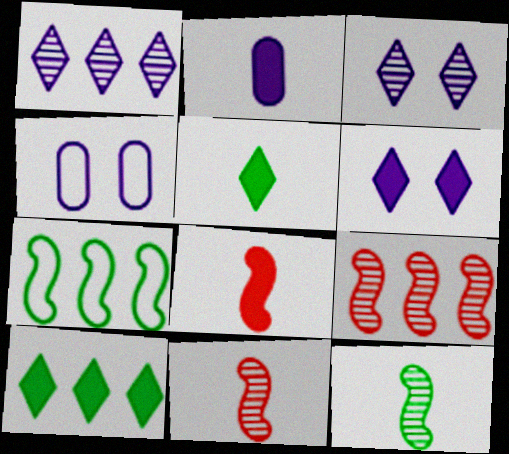[[2, 5, 8], 
[4, 5, 9], 
[4, 10, 11]]